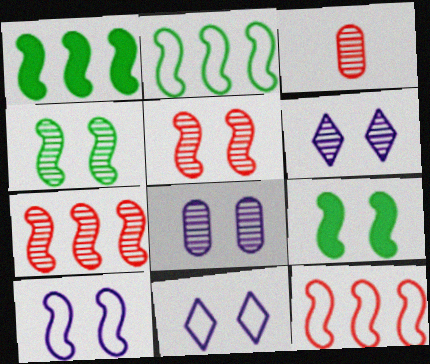[[1, 3, 11], 
[5, 9, 10]]